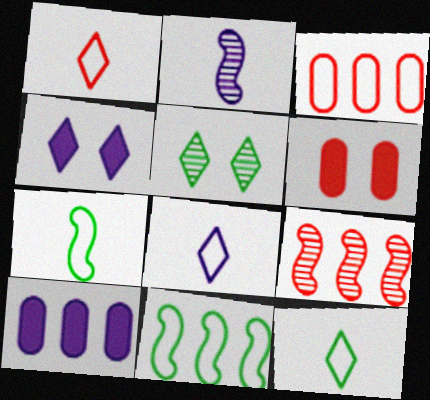[[1, 6, 9], 
[1, 8, 12]]